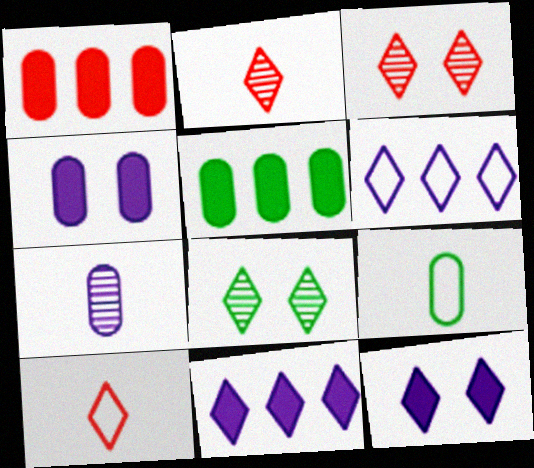[[8, 10, 11]]